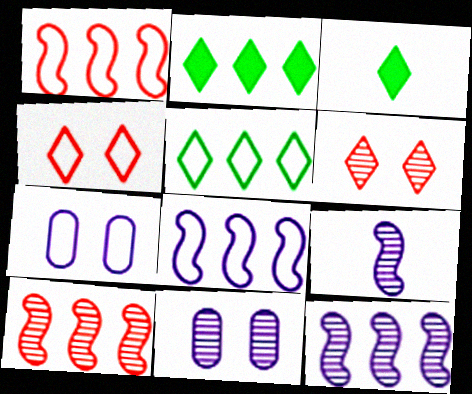[[1, 3, 11], 
[3, 7, 10]]